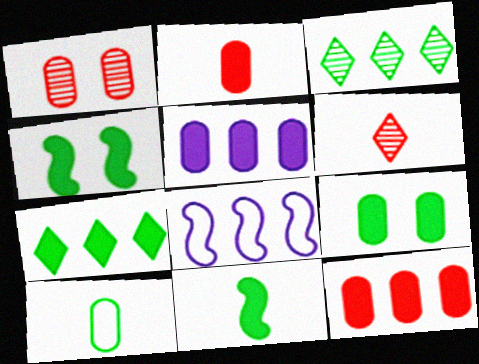[[1, 5, 10], 
[2, 5, 9], 
[3, 4, 10], 
[3, 8, 12], 
[6, 8, 9], 
[7, 9, 11]]